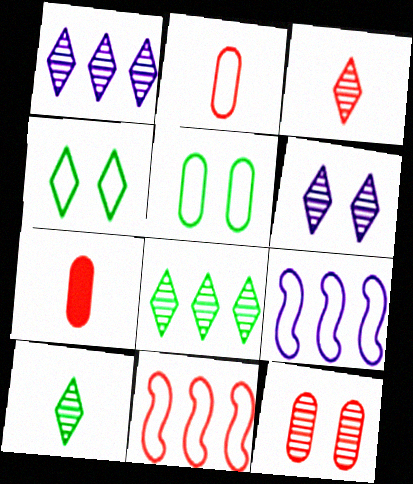[[2, 4, 9], 
[3, 6, 8]]